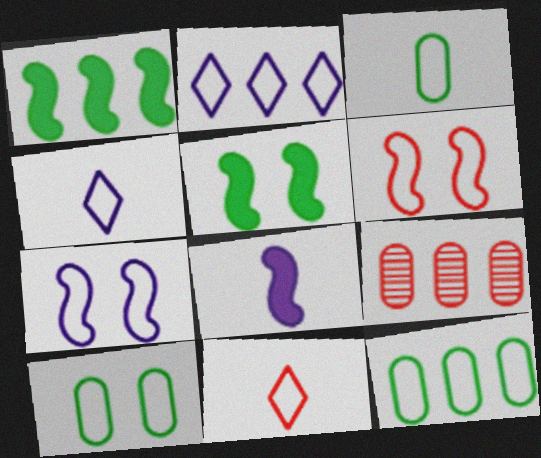[[1, 2, 9], 
[2, 3, 6], 
[3, 10, 12], 
[4, 5, 9], 
[4, 6, 12], 
[7, 11, 12]]